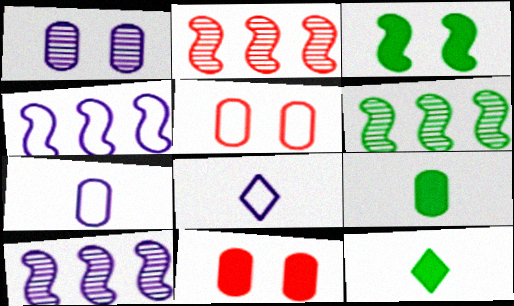[[2, 6, 10], 
[5, 10, 12], 
[6, 8, 11]]